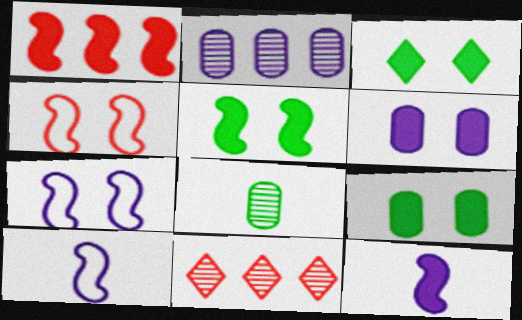[[1, 5, 12], 
[3, 5, 9], 
[9, 10, 11]]